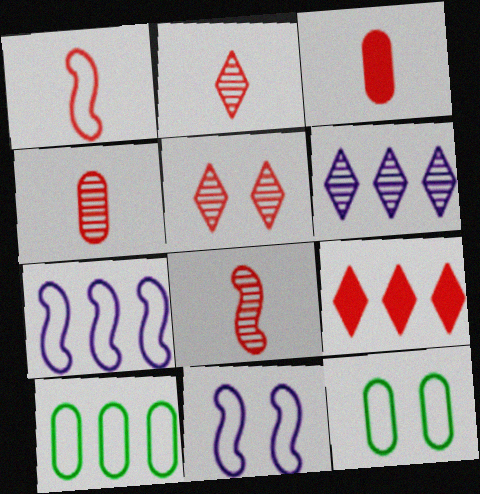[[1, 2, 3], 
[2, 4, 8]]